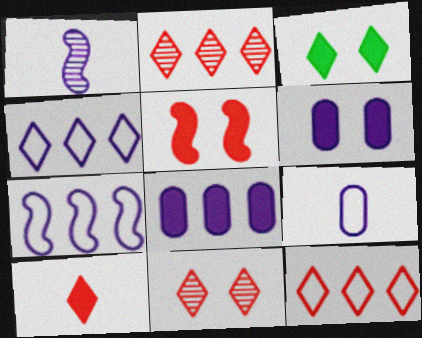[[1, 4, 6], 
[3, 5, 6], 
[10, 11, 12]]